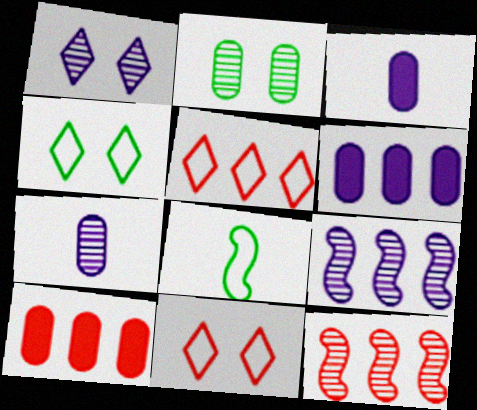[[1, 7, 9], 
[1, 8, 10], 
[3, 4, 12], 
[5, 10, 12]]